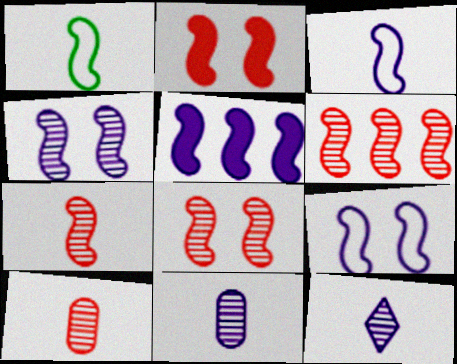[[1, 5, 8], 
[3, 4, 5], 
[6, 7, 8]]